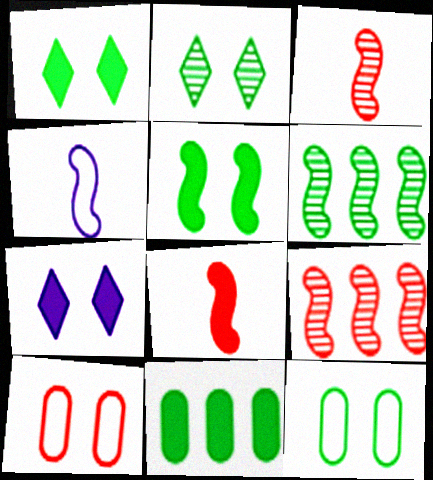[[2, 5, 12], 
[4, 5, 9], 
[7, 8, 11]]